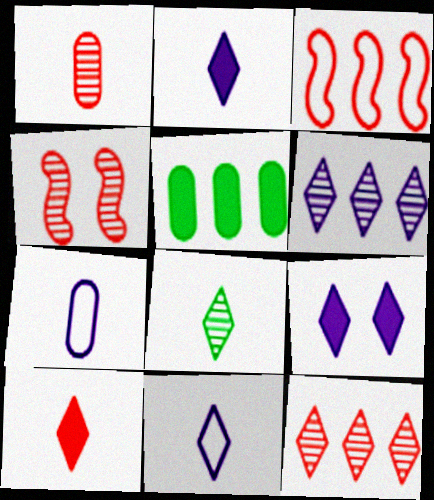[[1, 4, 12], 
[3, 5, 6], 
[4, 5, 11], 
[6, 9, 11], 
[8, 10, 11]]